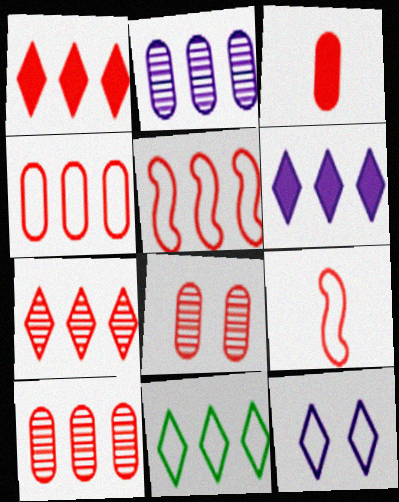[[1, 5, 10], 
[1, 8, 9], 
[3, 4, 8], 
[6, 7, 11]]